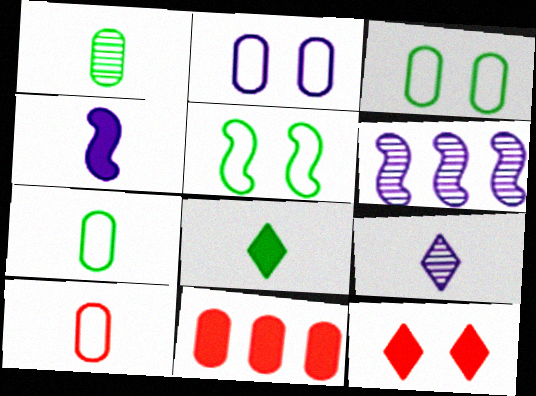[[1, 2, 11], 
[5, 9, 11], 
[6, 7, 12]]